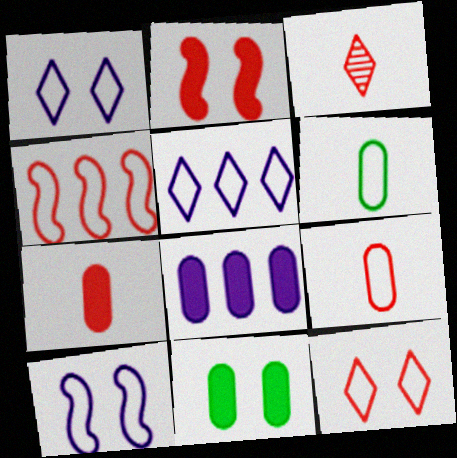[[1, 4, 6], 
[4, 9, 12], 
[7, 8, 11]]